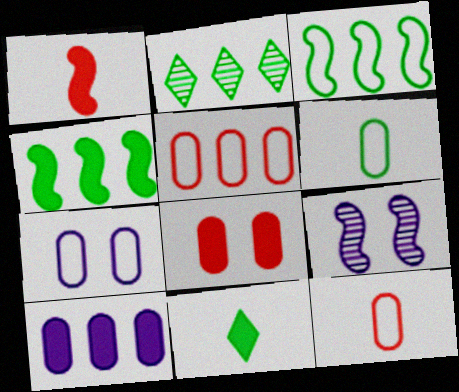[[1, 2, 7], 
[1, 3, 9], 
[5, 6, 7], 
[5, 9, 11]]